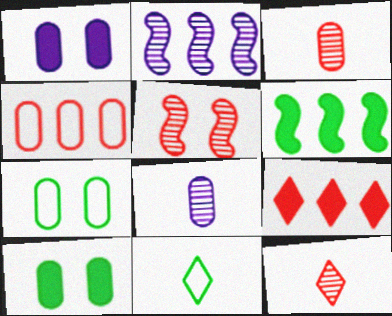[[4, 8, 10]]